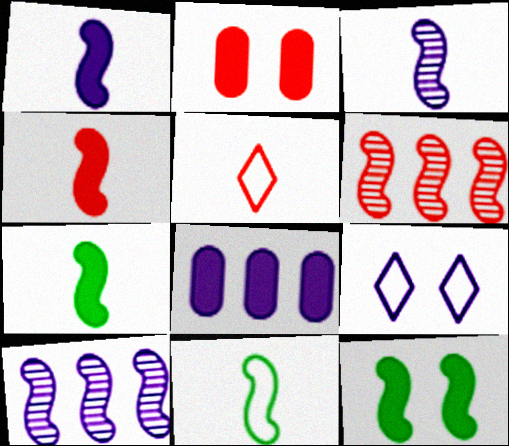[[1, 4, 7], 
[2, 5, 6], 
[3, 4, 11], 
[3, 8, 9]]